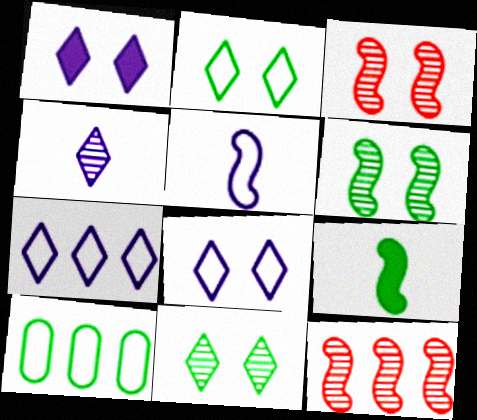[[1, 4, 7], 
[9, 10, 11]]